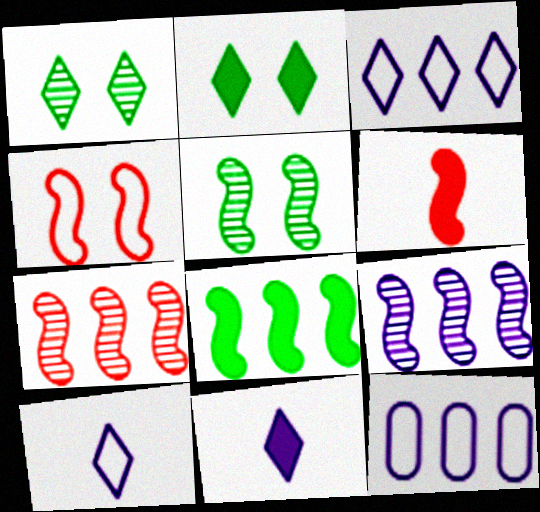[[1, 6, 12], 
[4, 6, 7]]